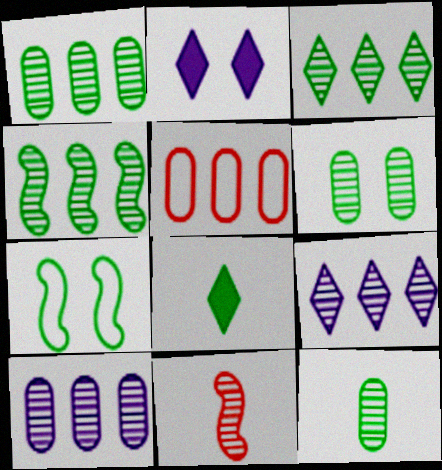[[1, 3, 4], 
[1, 6, 12], 
[1, 7, 8], 
[6, 9, 11]]